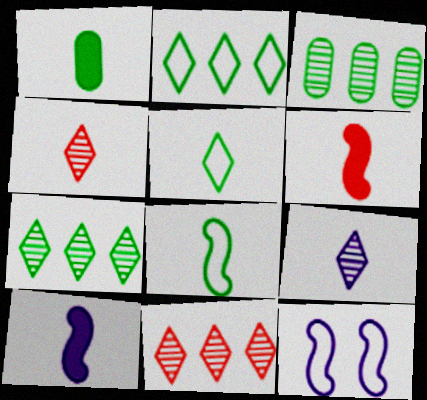[[1, 11, 12]]